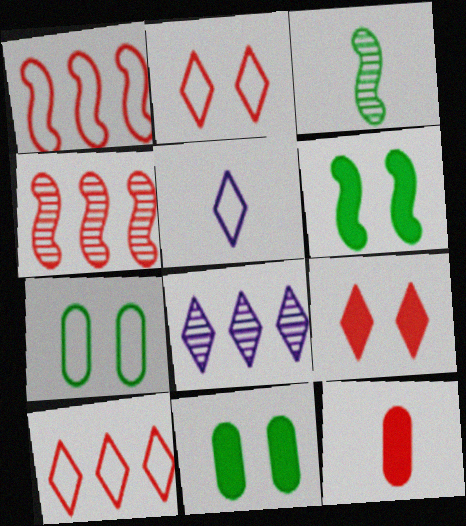[[1, 5, 7], 
[2, 4, 12], 
[3, 5, 12], 
[4, 5, 11]]